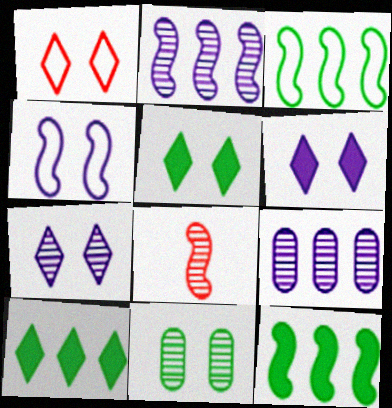[[1, 5, 7], 
[4, 8, 12]]